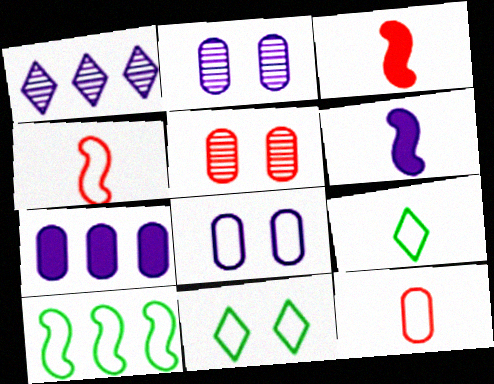[[1, 6, 8]]